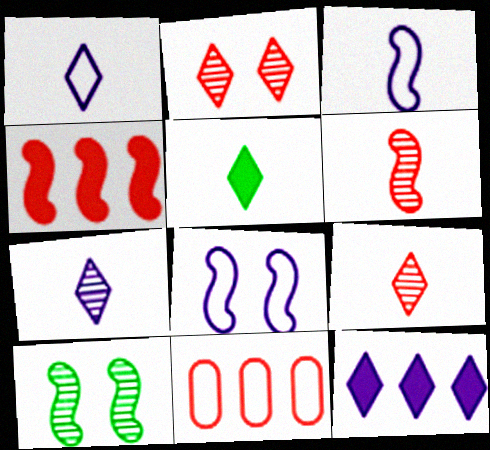[[1, 5, 9], 
[3, 4, 10]]